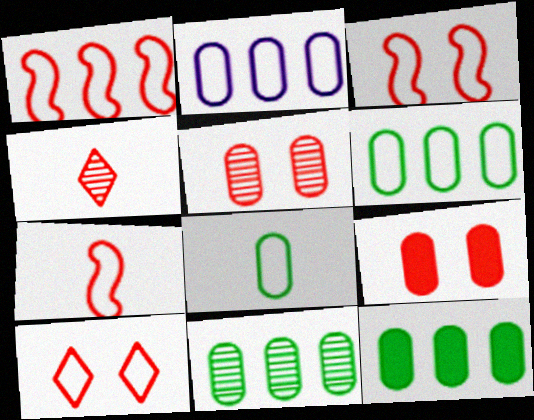[[1, 3, 7], 
[1, 4, 9], 
[6, 11, 12]]